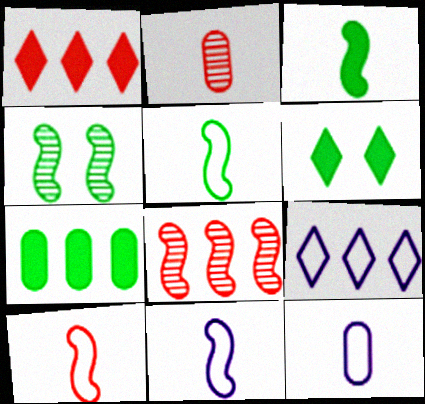[[1, 4, 12], 
[3, 6, 7], 
[5, 10, 11], 
[6, 8, 12], 
[7, 8, 9]]